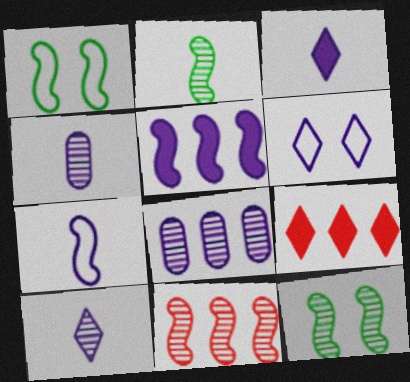[[1, 4, 9], 
[3, 4, 7], 
[4, 5, 6]]